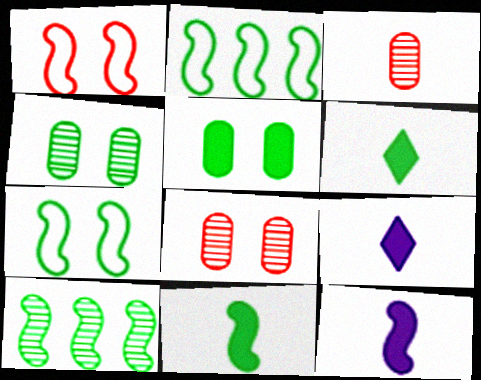[[1, 10, 12], 
[2, 4, 6], 
[2, 8, 9], 
[7, 10, 11]]